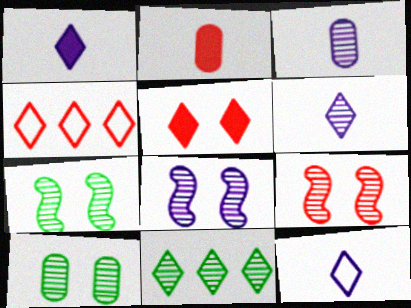[[1, 6, 12], 
[2, 4, 9], 
[3, 9, 11], 
[5, 11, 12], 
[7, 8, 9]]